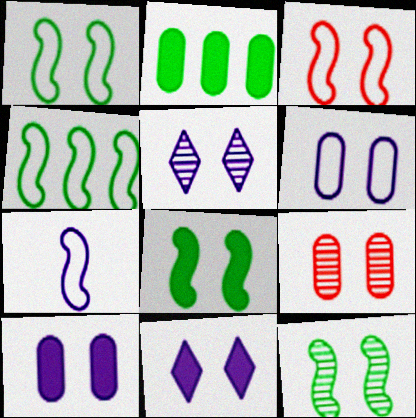[[1, 8, 12], 
[1, 9, 11], 
[3, 4, 7], 
[5, 9, 12]]